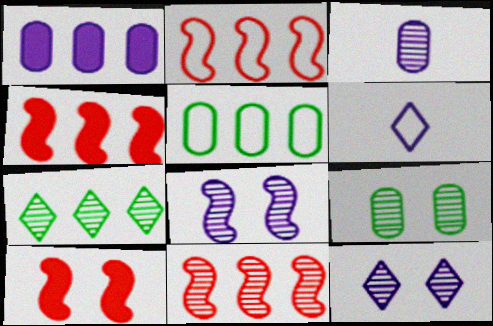[[1, 2, 7], 
[1, 6, 8], 
[2, 4, 11], 
[4, 6, 9]]